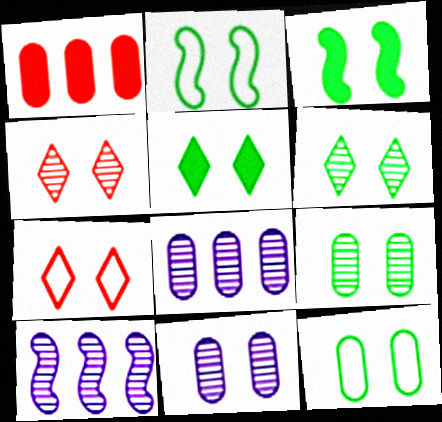[[2, 5, 9], 
[3, 6, 12], 
[3, 7, 11]]